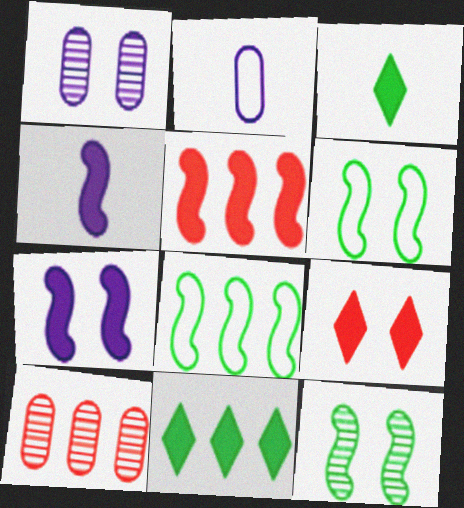[[1, 6, 9]]